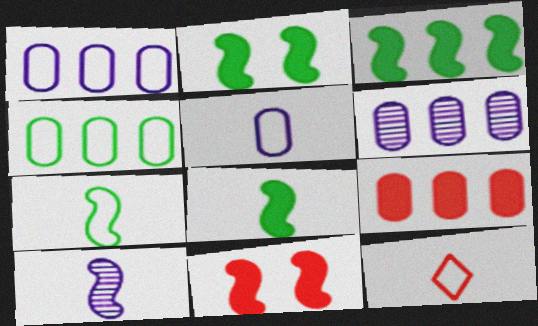[[2, 3, 8], 
[2, 6, 12], 
[4, 6, 9], 
[5, 7, 12]]